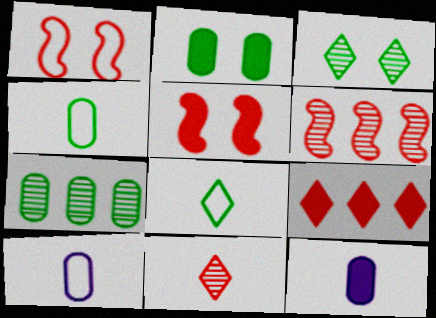[[2, 4, 7]]